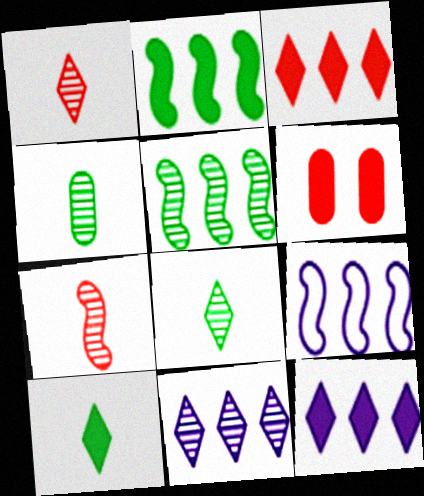[[6, 8, 9]]